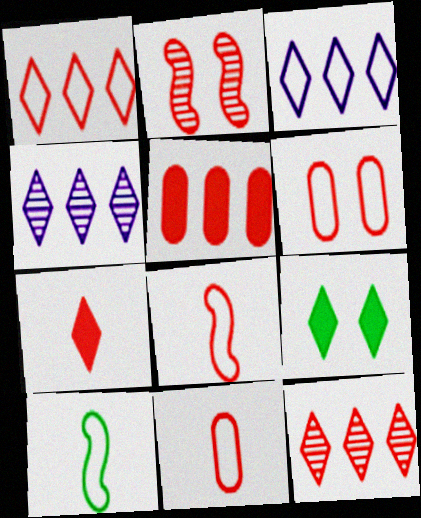[[1, 6, 8], 
[3, 6, 10]]